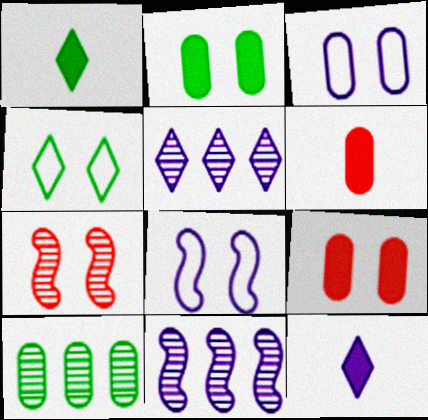[[3, 6, 10], 
[3, 11, 12], 
[4, 6, 11]]